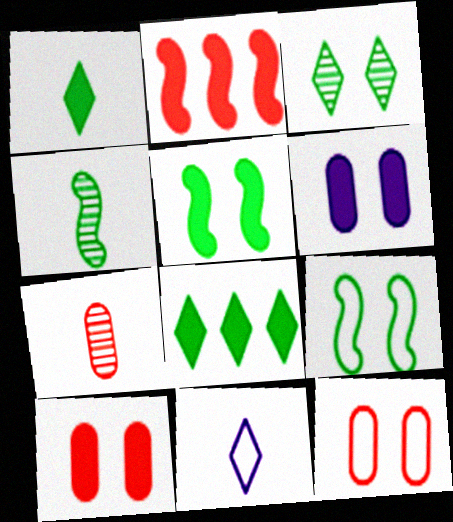[[1, 2, 6]]